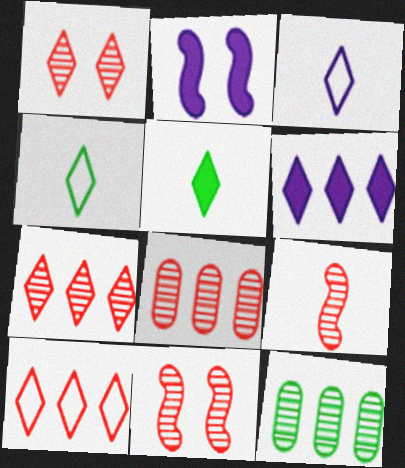[[1, 4, 6], 
[1, 8, 9], 
[2, 4, 8]]